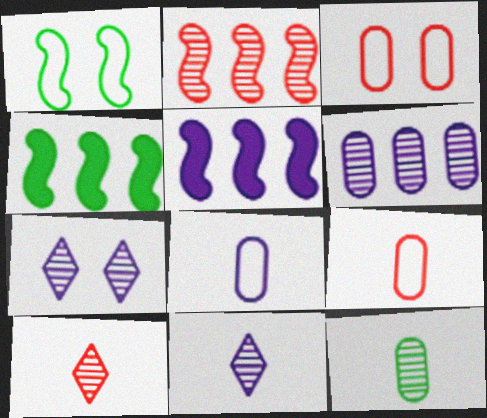[[2, 7, 12], 
[3, 4, 11], 
[4, 7, 9], 
[5, 7, 8]]